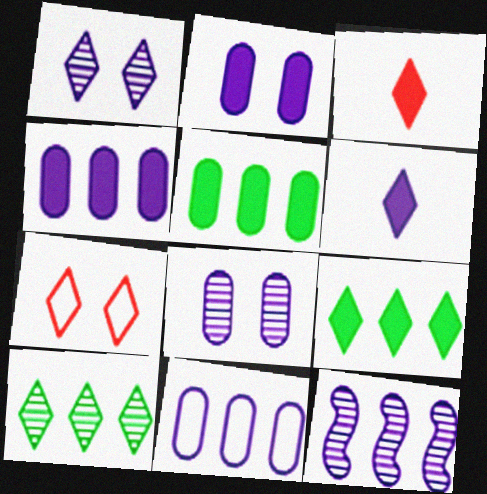[[6, 7, 10]]